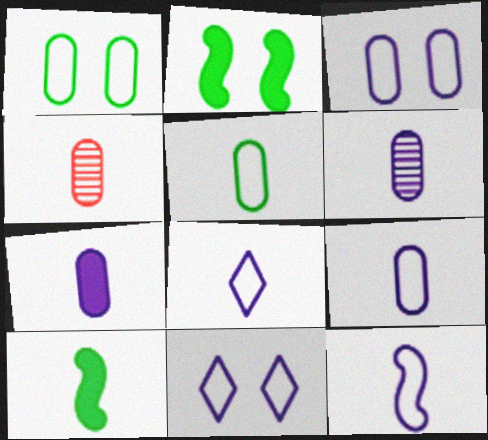[[4, 5, 7], 
[4, 8, 10], 
[6, 7, 9], 
[8, 9, 12]]